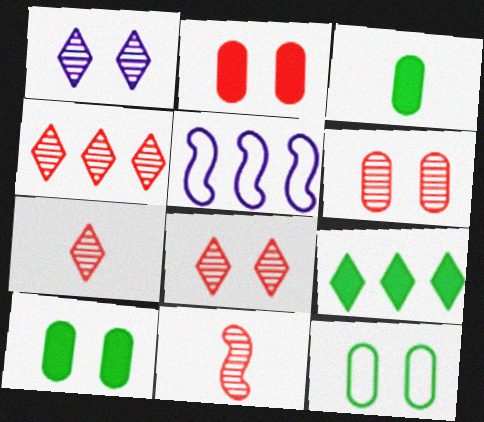[[3, 5, 8], 
[4, 6, 11], 
[4, 7, 8], 
[5, 7, 10]]